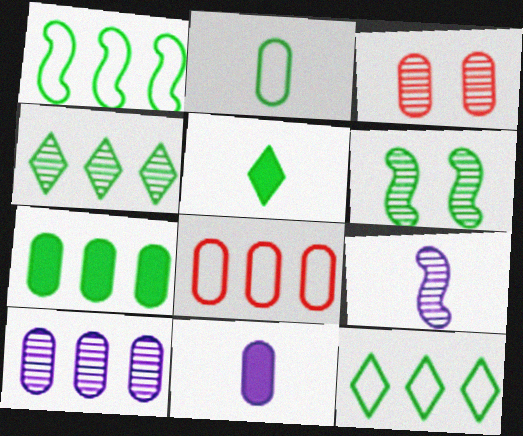[[1, 4, 7], 
[3, 4, 9], 
[7, 8, 10]]